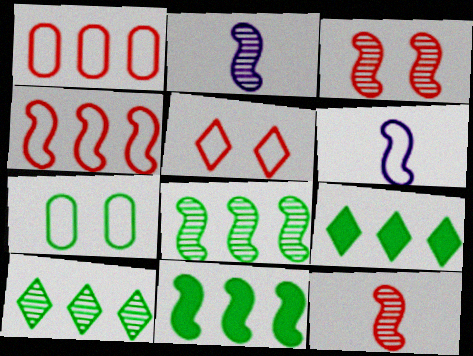[[2, 3, 8], 
[3, 6, 11]]